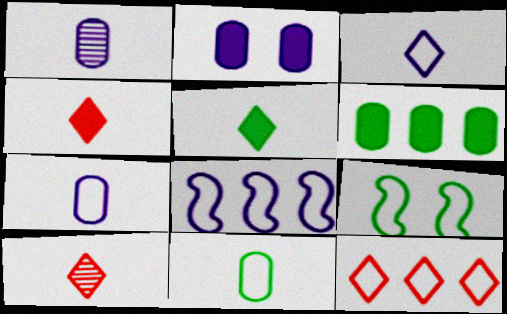[[3, 5, 10], 
[7, 9, 12]]